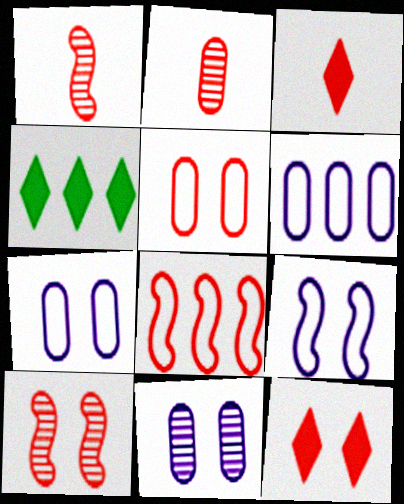[[1, 4, 7], 
[2, 4, 9], 
[2, 8, 12], 
[5, 10, 12]]